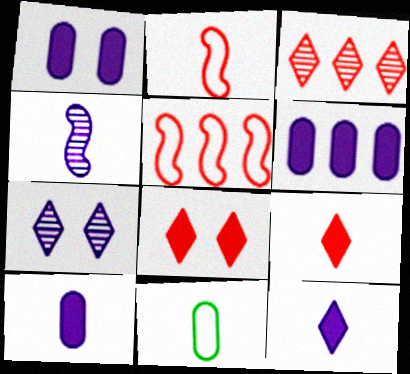[[1, 6, 10], 
[4, 9, 11]]